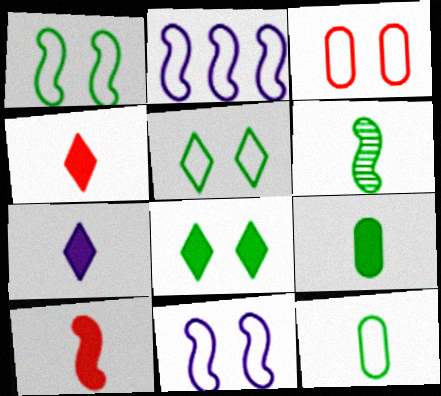[[3, 5, 11], 
[7, 9, 10]]